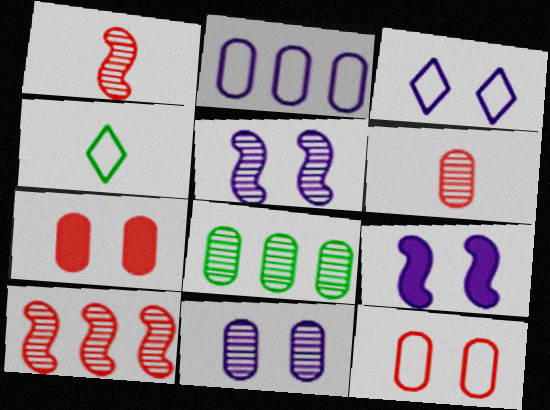[[3, 9, 11], 
[6, 8, 11]]